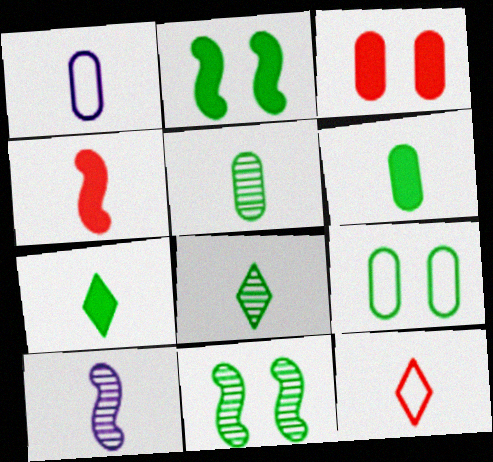[[1, 4, 8], 
[6, 10, 12]]